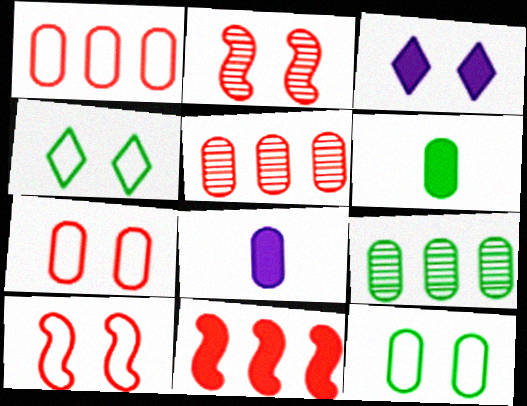[[2, 3, 12], 
[3, 6, 11], 
[5, 8, 12], 
[6, 9, 12], 
[7, 8, 9]]